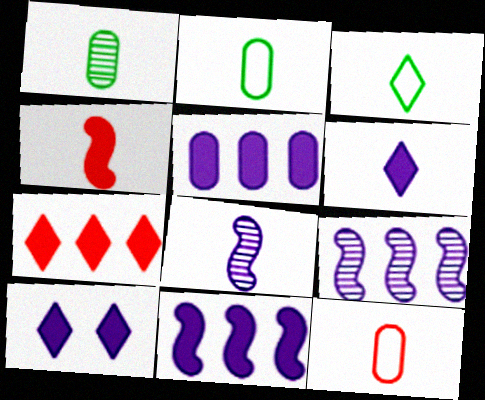[]